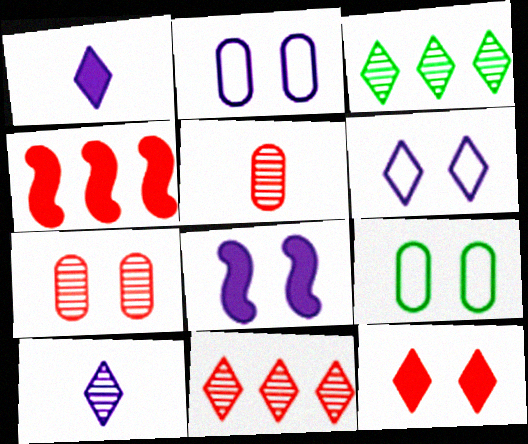[[4, 9, 10]]